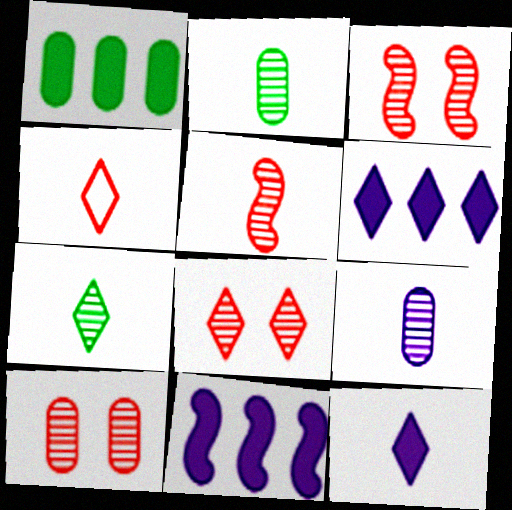[[3, 8, 10], 
[4, 7, 12], 
[5, 7, 9]]